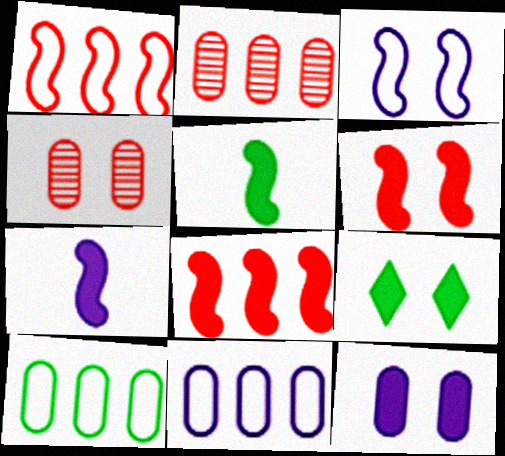[[3, 4, 9], 
[6, 9, 12]]